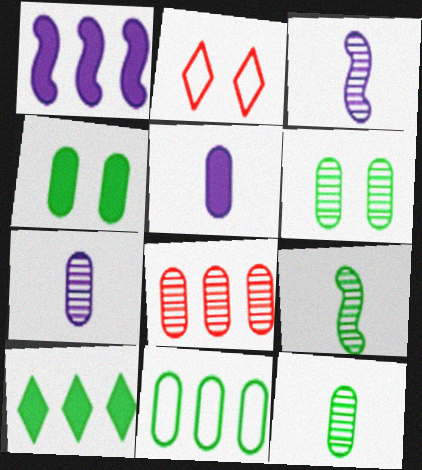[[1, 2, 12], 
[4, 11, 12], 
[6, 7, 8]]